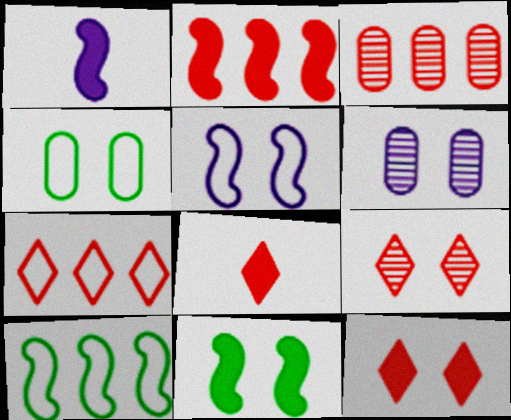[[1, 2, 11], 
[2, 3, 7], 
[6, 8, 10], 
[7, 8, 9]]